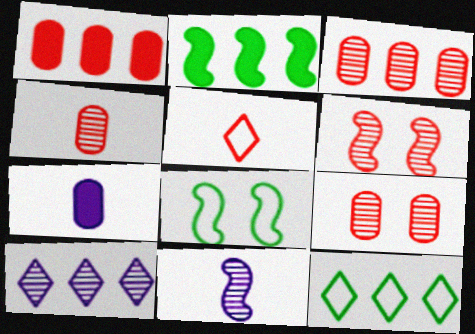[[1, 5, 6], 
[3, 4, 9], 
[6, 7, 12]]